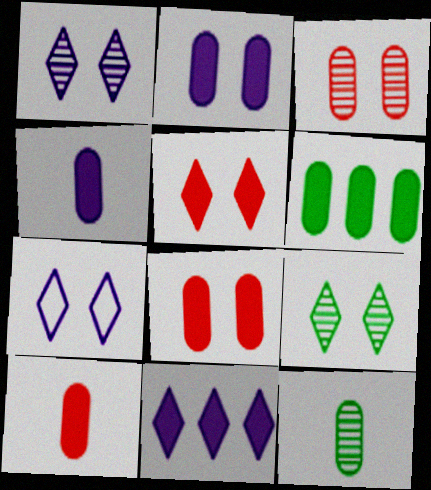[[2, 6, 10], 
[4, 6, 8], 
[5, 7, 9]]